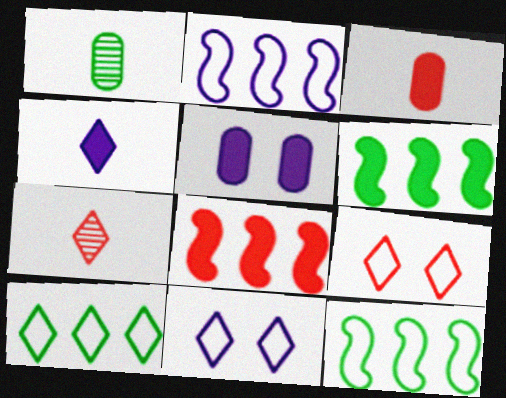[[1, 8, 11], 
[5, 7, 12]]